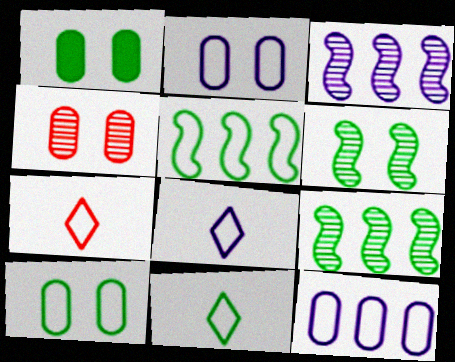[[1, 2, 4], 
[1, 3, 7], 
[1, 9, 11], 
[2, 5, 7], 
[5, 10, 11], 
[7, 8, 11]]